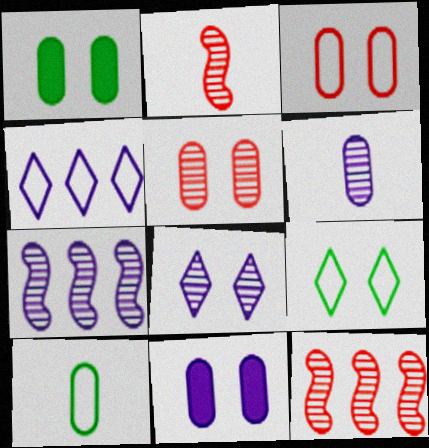[[1, 2, 4], 
[6, 7, 8]]